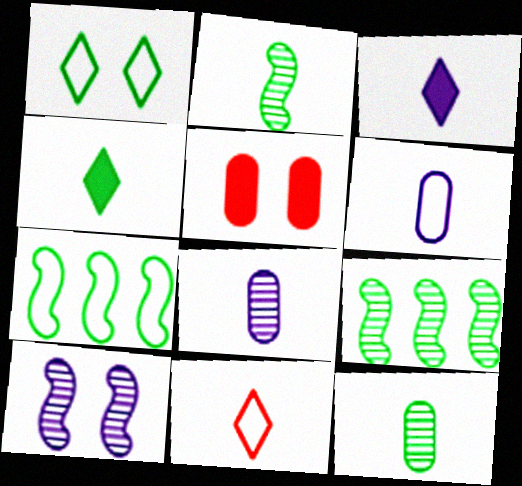[[1, 5, 10]]